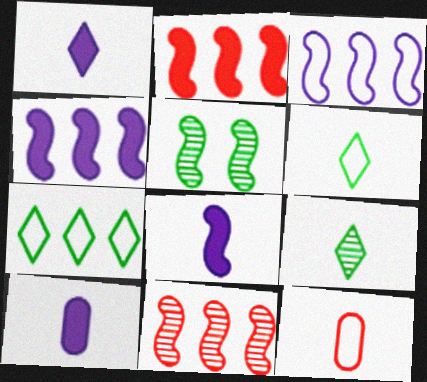[[1, 8, 10], 
[8, 9, 12]]